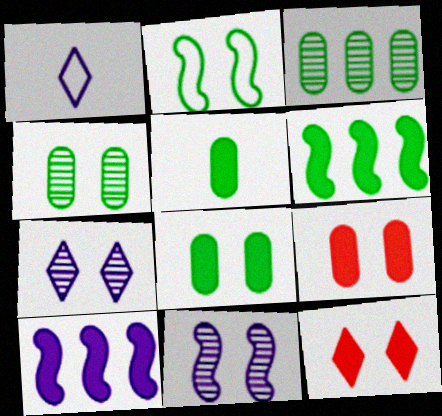[[2, 7, 9], 
[5, 10, 12]]